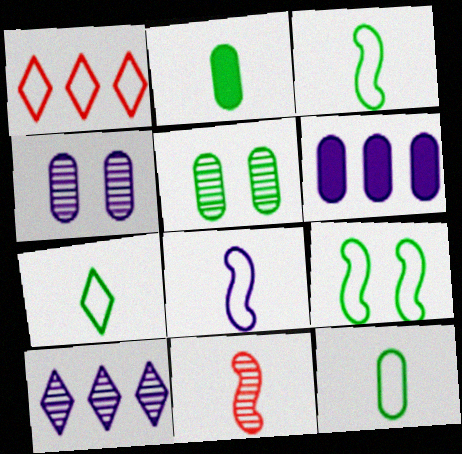[[3, 7, 12], 
[5, 10, 11]]